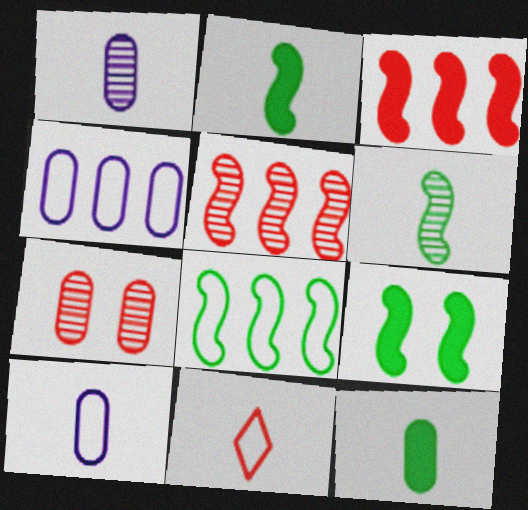[[1, 2, 11], 
[3, 7, 11], 
[4, 7, 12], 
[6, 8, 9]]